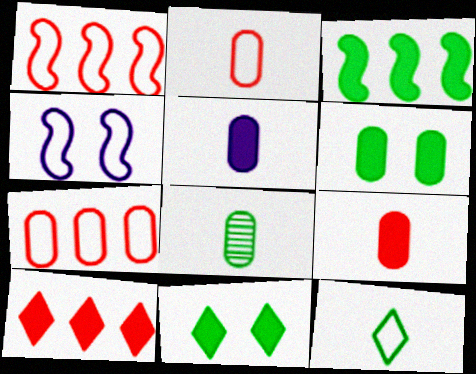[[2, 5, 8], 
[4, 7, 12], 
[4, 8, 10]]